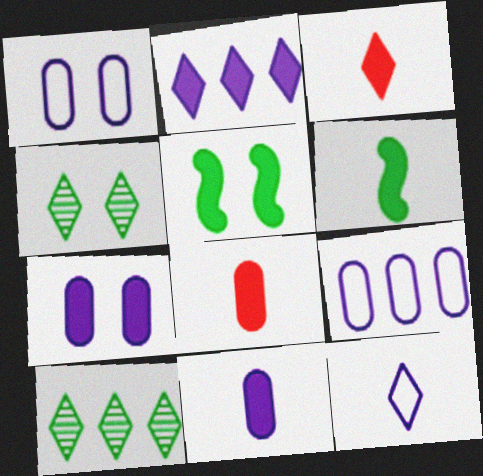[[2, 5, 8], 
[3, 6, 11]]